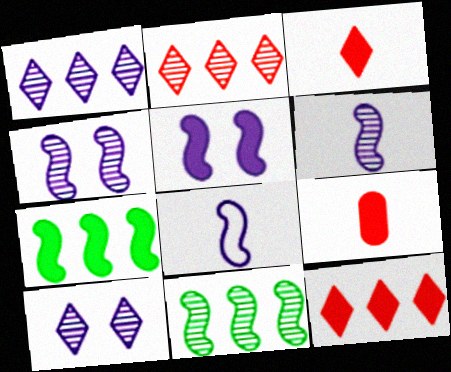[]